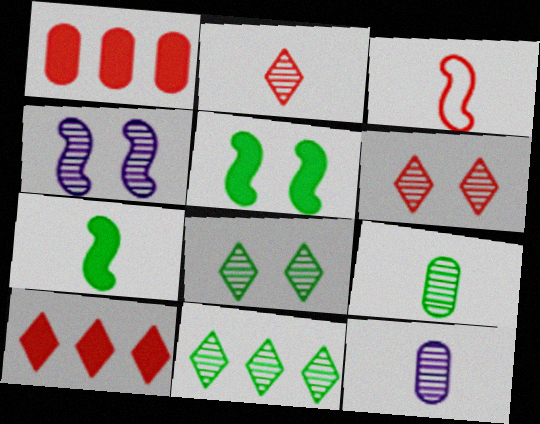[[1, 3, 6]]